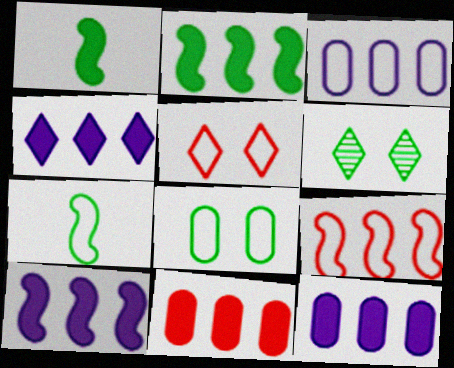[[2, 4, 11], 
[3, 5, 7], 
[4, 10, 12]]